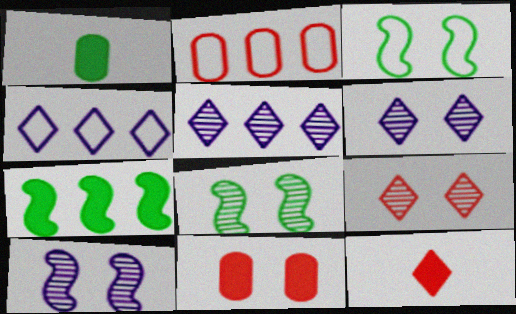[[2, 5, 7], 
[3, 6, 11]]